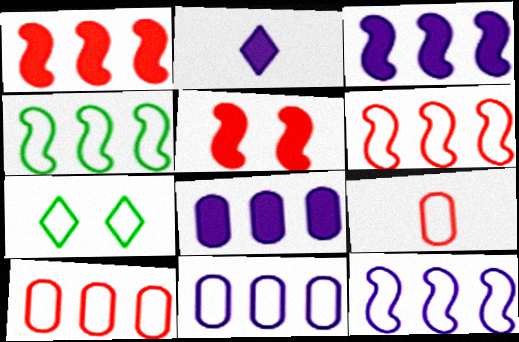[[4, 6, 12], 
[7, 9, 12]]